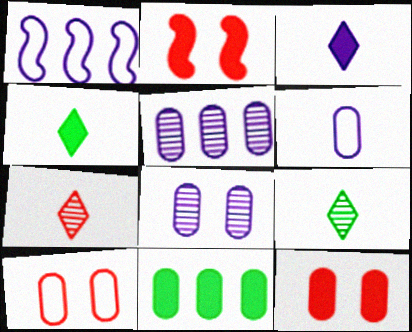[[1, 3, 8], 
[1, 9, 12], 
[2, 3, 11]]